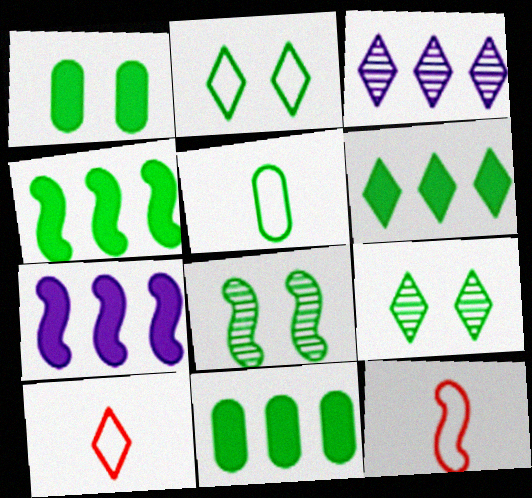[[1, 2, 8], 
[1, 3, 12], 
[4, 5, 9], 
[4, 6, 11], 
[5, 6, 8], 
[7, 8, 12]]